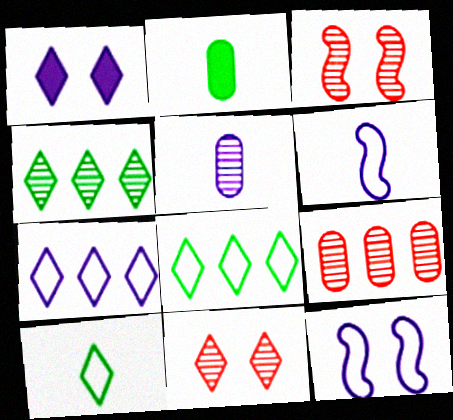[[2, 3, 7], 
[3, 4, 5]]